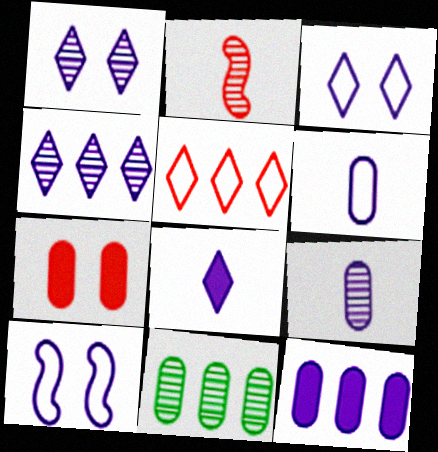[[1, 2, 11], 
[2, 5, 7], 
[3, 4, 8], 
[6, 7, 11]]